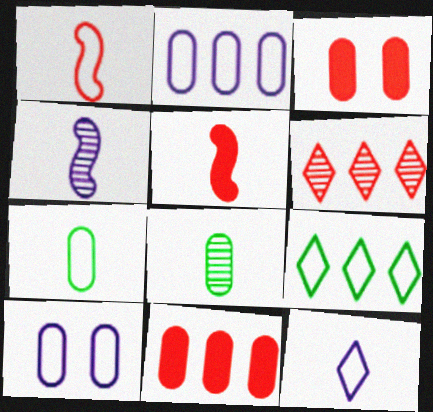[[1, 3, 6], 
[1, 7, 12], 
[1, 9, 10], 
[2, 3, 8], 
[3, 4, 9], 
[5, 8, 12], 
[8, 10, 11]]